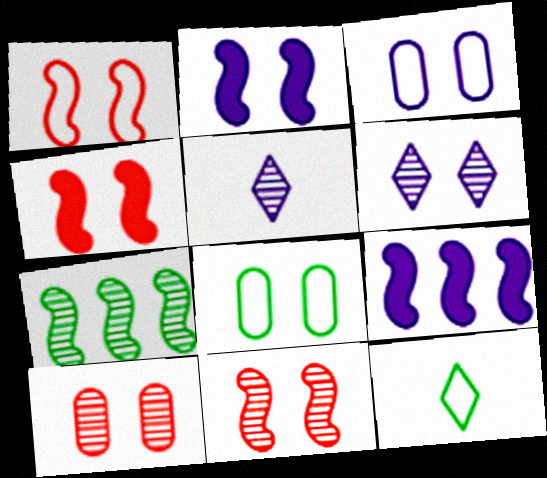[[1, 4, 11], 
[2, 3, 6], 
[3, 5, 9], 
[4, 6, 8], 
[5, 7, 10], 
[9, 10, 12]]